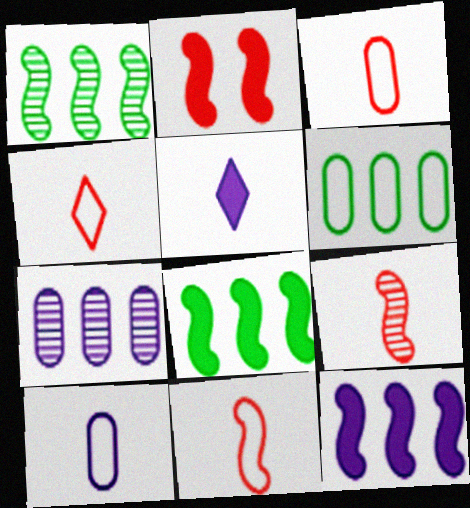[[3, 4, 11]]